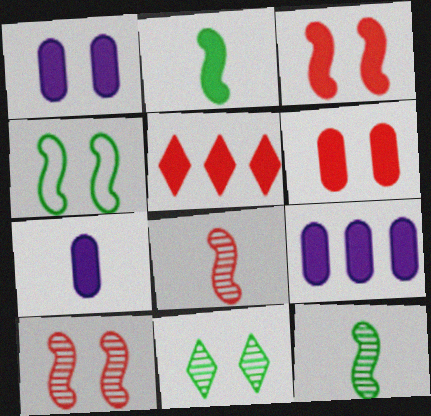[[1, 2, 5], 
[1, 7, 9]]